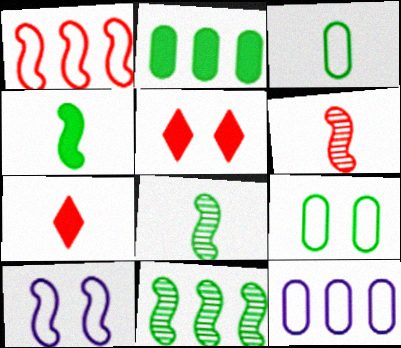[[5, 8, 12]]